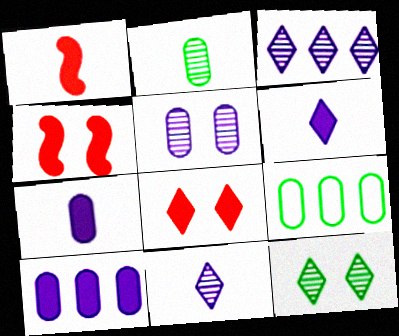[[4, 9, 11]]